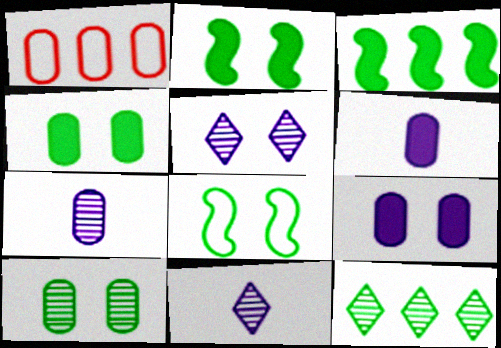[[1, 2, 11], 
[1, 4, 7], 
[1, 6, 10]]